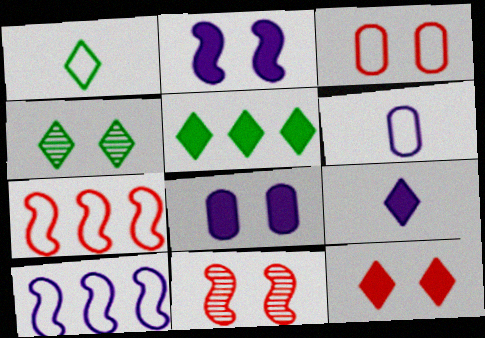[[1, 3, 10], 
[1, 4, 5], 
[2, 3, 4], 
[3, 11, 12], 
[5, 6, 11], 
[5, 9, 12]]